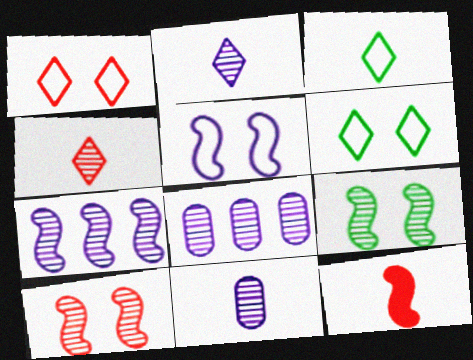[[3, 11, 12], 
[4, 8, 9], 
[6, 8, 12]]